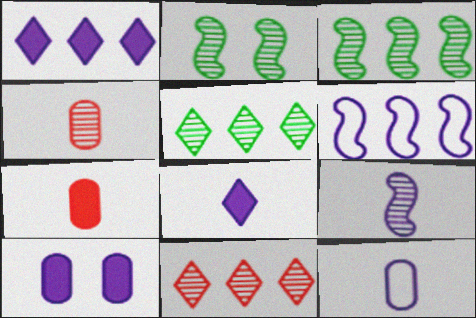[[8, 9, 12]]